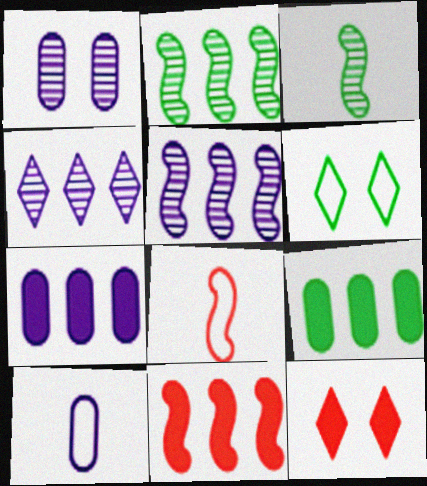[[1, 7, 10], 
[2, 10, 12], 
[3, 6, 9]]